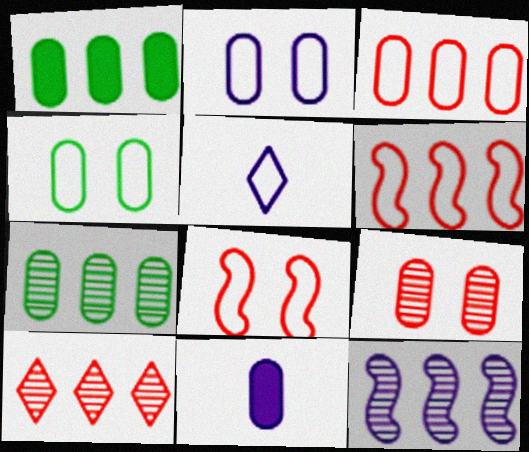[[4, 5, 6], 
[7, 10, 12]]